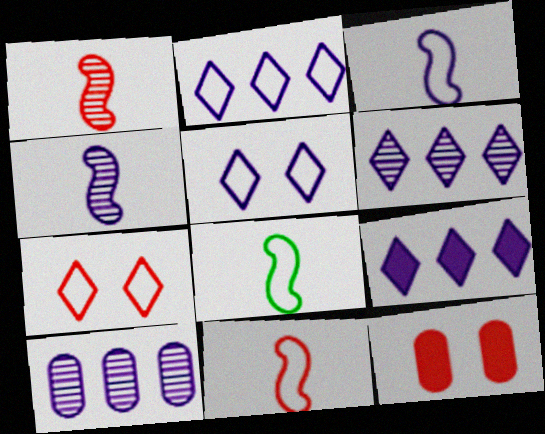[[2, 6, 9], 
[3, 8, 11], 
[6, 8, 12]]